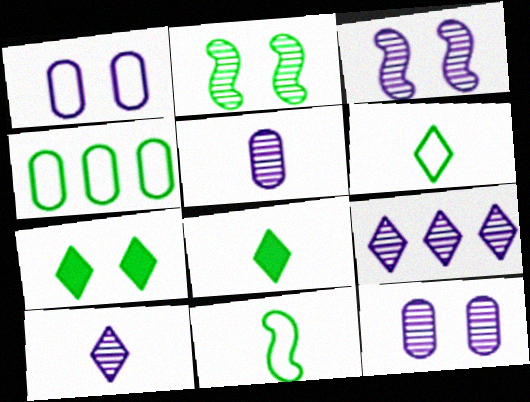[[2, 4, 8], 
[3, 5, 9]]